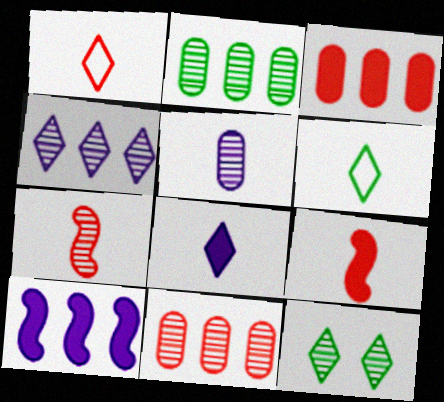[[5, 6, 9]]